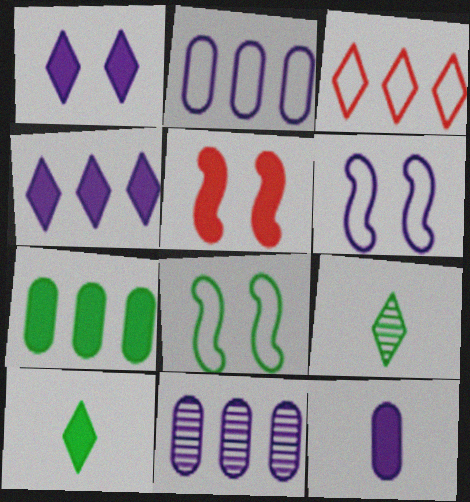[[1, 3, 9], 
[2, 5, 9], 
[7, 8, 9]]